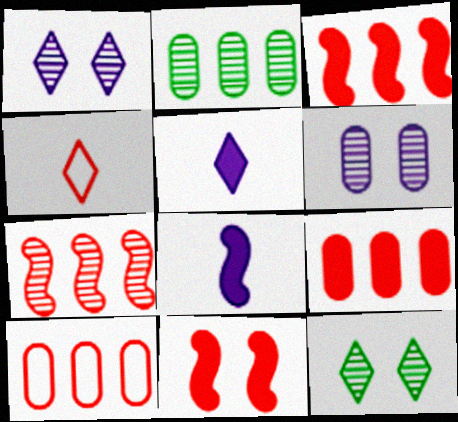[[8, 10, 12]]